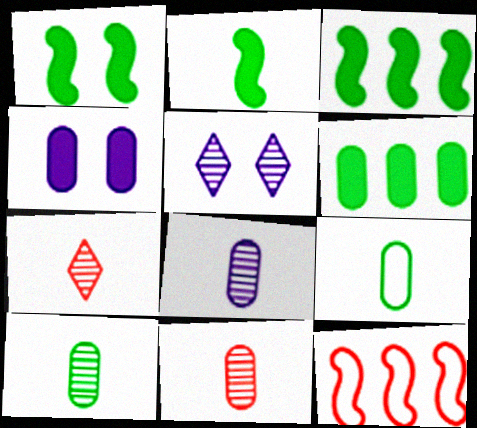[[1, 2, 3], 
[8, 10, 11]]